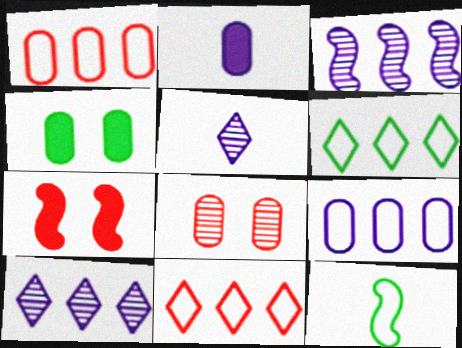[[3, 7, 12]]